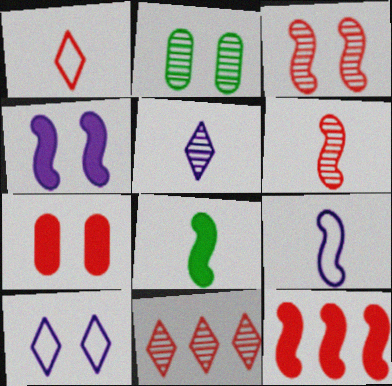[[4, 8, 12], 
[6, 8, 9]]